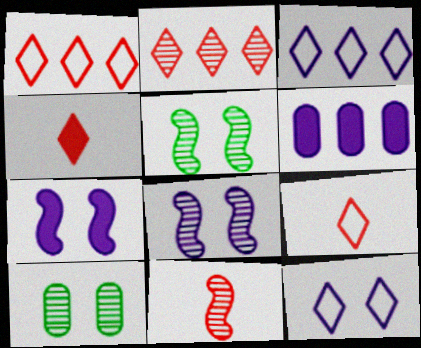[[5, 6, 9]]